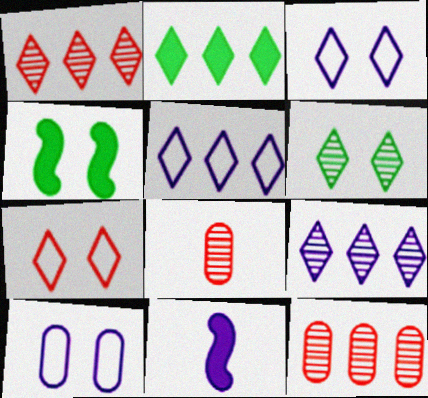[[1, 2, 5], 
[4, 5, 8], 
[9, 10, 11]]